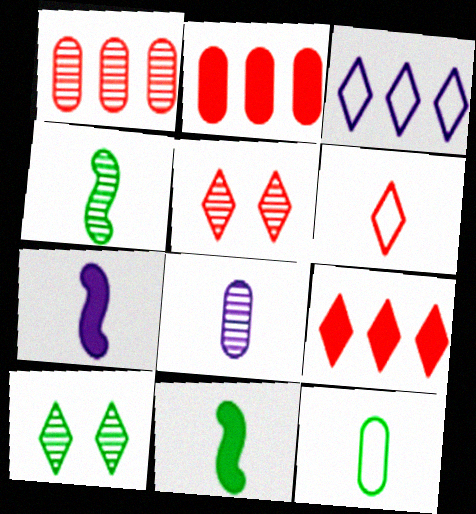[[5, 6, 9], 
[6, 8, 11]]